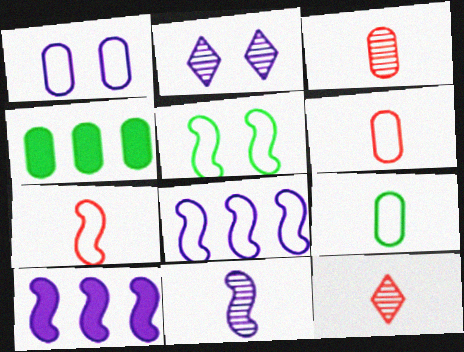[[1, 3, 4], 
[2, 4, 7], 
[5, 7, 8]]